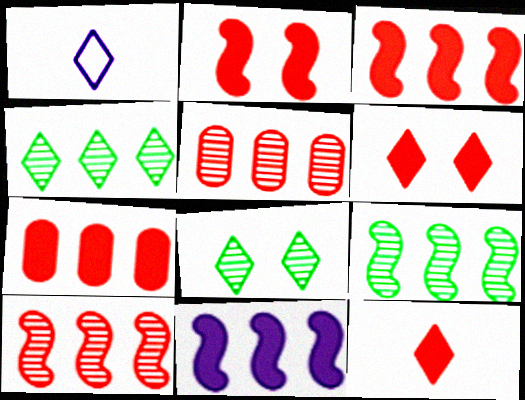[[1, 4, 6], 
[2, 7, 12]]